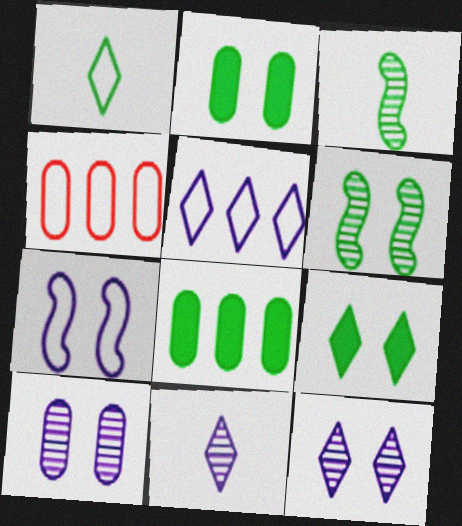[[1, 4, 7], 
[1, 6, 8]]